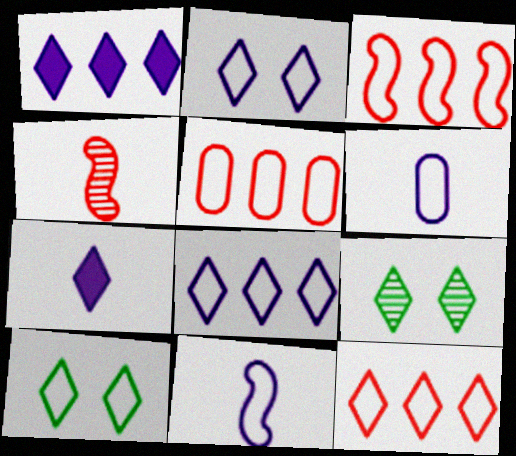[[3, 5, 12], 
[3, 6, 10], 
[5, 10, 11], 
[7, 9, 12]]